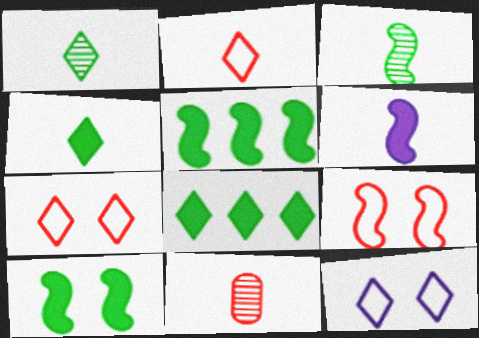[[5, 11, 12]]